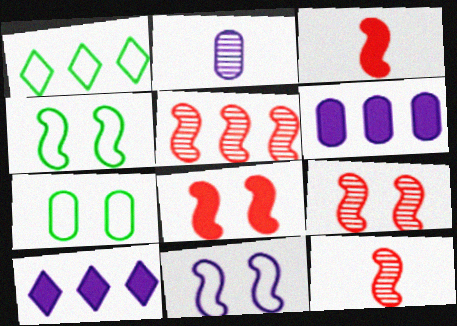[[1, 2, 8], 
[1, 5, 6], 
[2, 10, 11], 
[5, 9, 12], 
[7, 10, 12]]